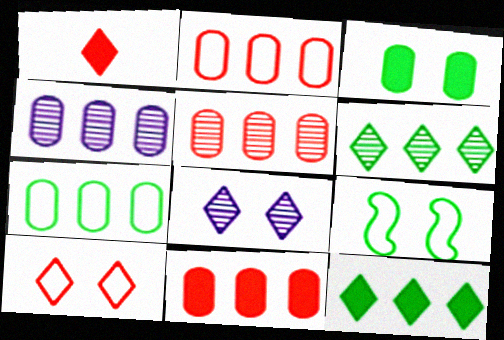[[1, 4, 9], 
[2, 5, 11], 
[4, 7, 11]]